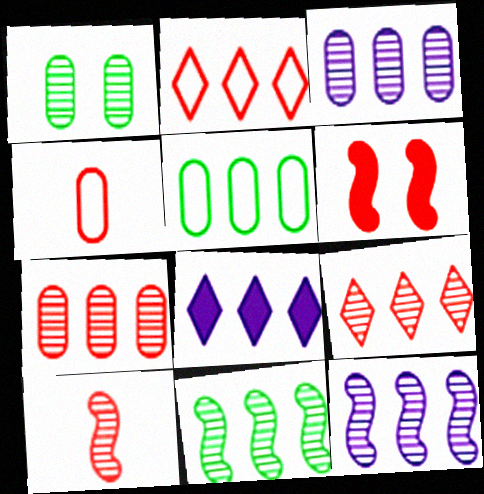[[3, 9, 11], 
[4, 6, 9]]